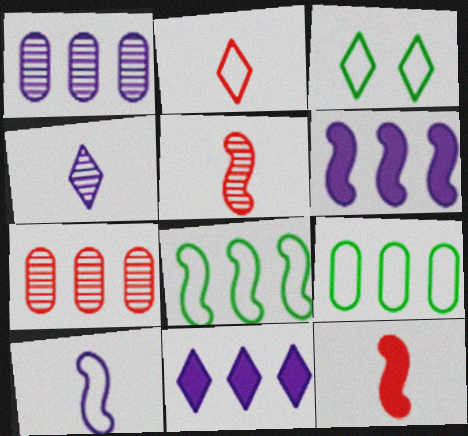[[1, 3, 12], 
[7, 8, 11]]